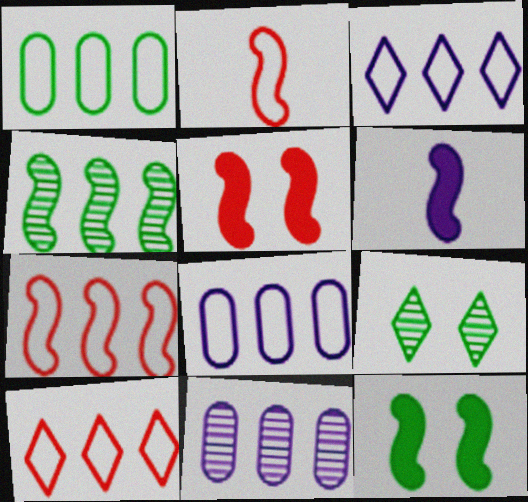[[1, 3, 7]]